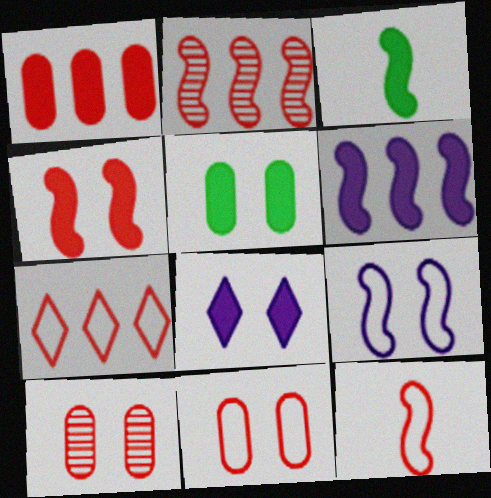[[1, 2, 7], 
[1, 3, 8], 
[2, 3, 9], 
[2, 4, 12], 
[3, 4, 6], 
[4, 5, 8], 
[7, 11, 12]]